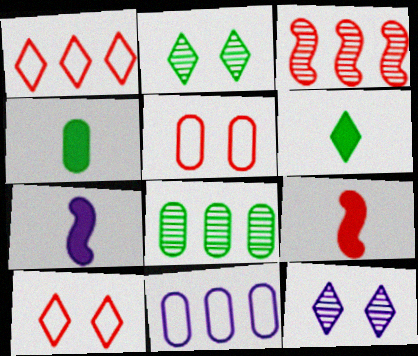[[1, 6, 12], 
[2, 9, 11], 
[7, 8, 10], 
[7, 11, 12]]